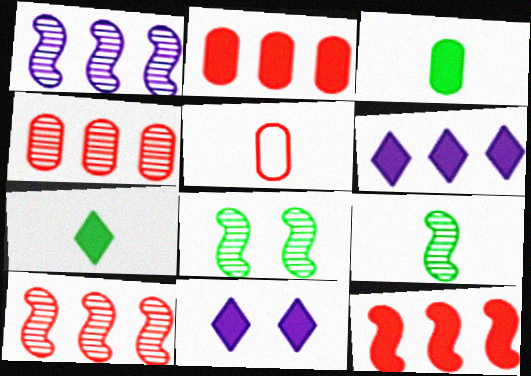[[3, 11, 12], 
[5, 6, 8]]